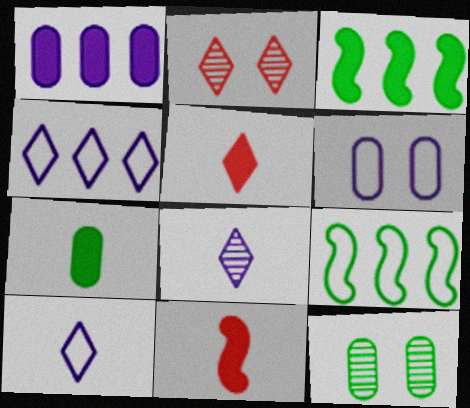[[4, 11, 12]]